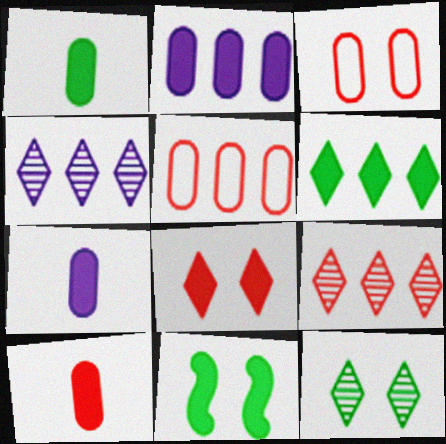[[1, 6, 11], 
[1, 7, 10]]